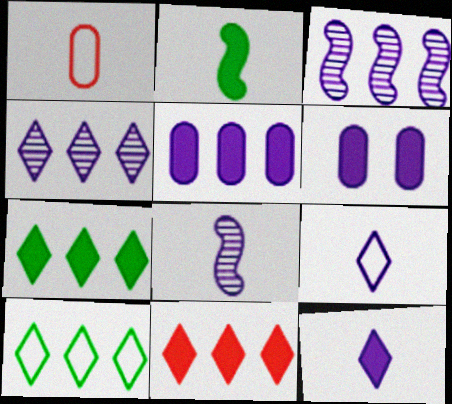[[2, 6, 11], 
[3, 6, 9], 
[4, 10, 11]]